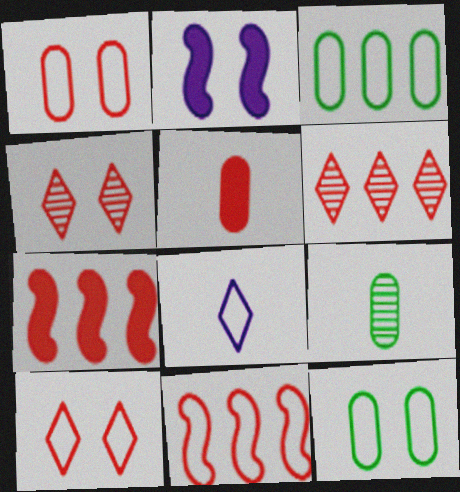[[2, 4, 12], 
[4, 5, 11], 
[8, 11, 12]]